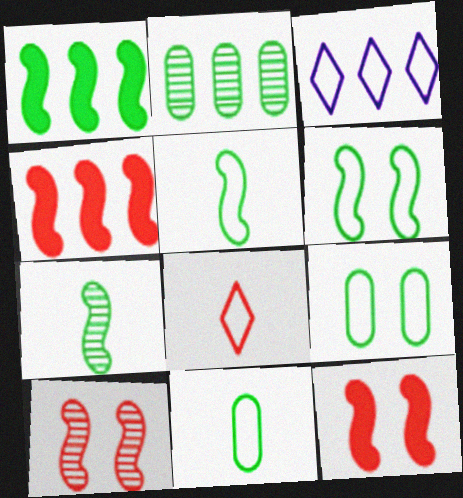[[1, 6, 7], 
[2, 3, 4]]